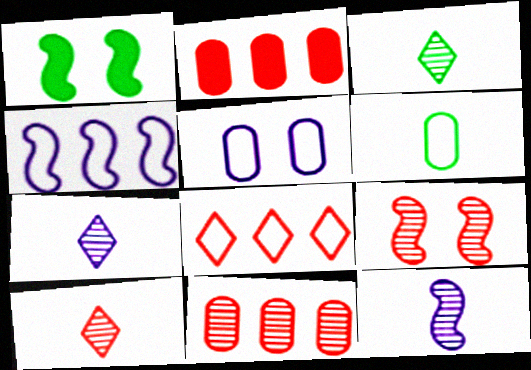[[3, 7, 10], 
[9, 10, 11]]